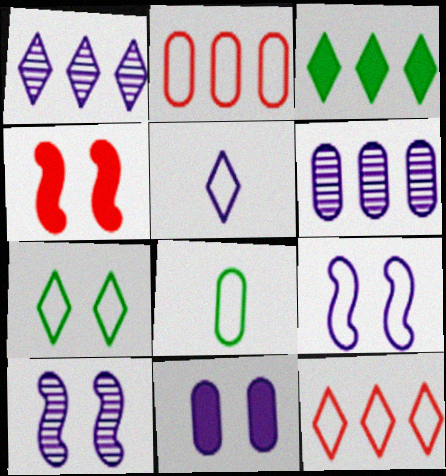[[1, 3, 12], 
[1, 4, 8], 
[5, 7, 12], 
[8, 9, 12]]